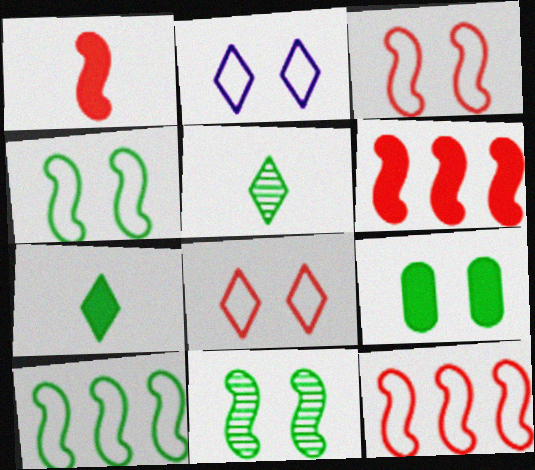[[5, 9, 10]]